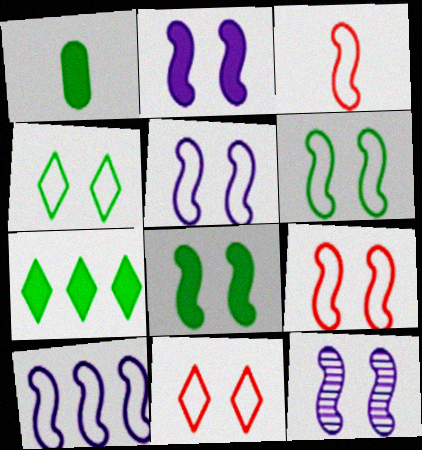[[1, 7, 8], 
[2, 5, 12], 
[3, 6, 10], 
[5, 6, 9], 
[8, 9, 12]]